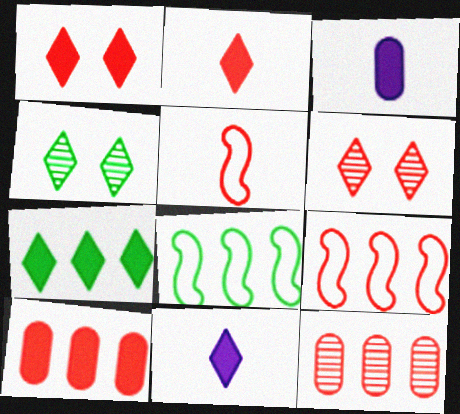[[1, 5, 12], 
[1, 7, 11], 
[3, 4, 9], 
[3, 6, 8], 
[5, 6, 10]]